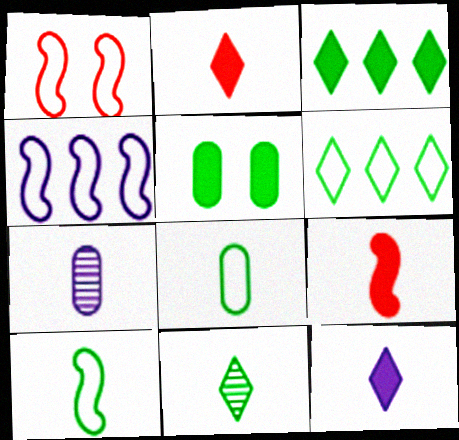[[1, 3, 7], 
[1, 4, 10], 
[2, 7, 10]]